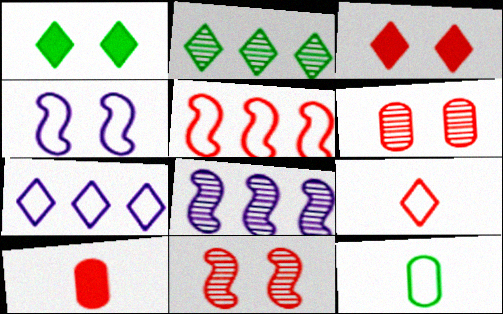[[1, 4, 6], 
[2, 4, 10], 
[3, 8, 12]]